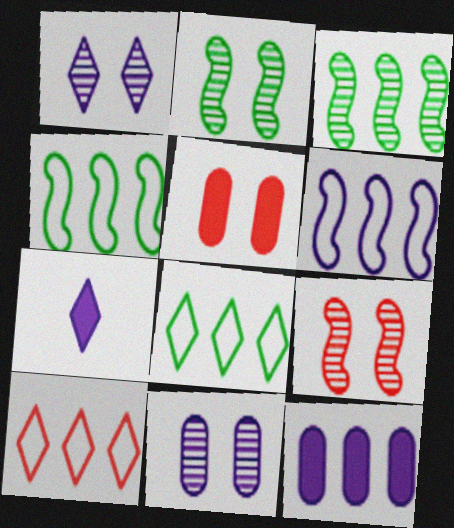[[3, 10, 12], 
[6, 7, 11]]